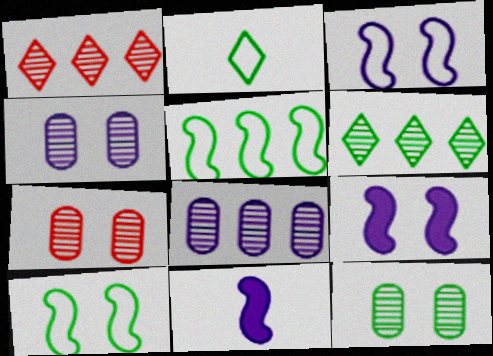[[4, 7, 12]]